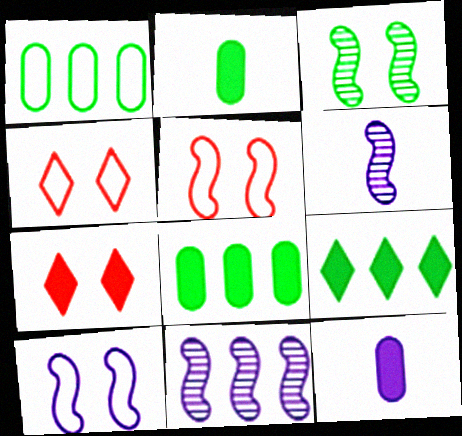[[1, 6, 7], 
[2, 4, 11], 
[4, 6, 8]]